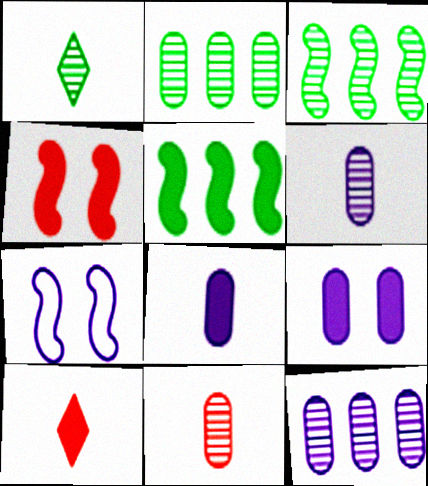[[2, 7, 10], 
[5, 9, 10]]